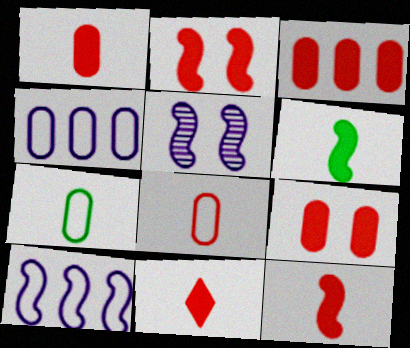[[1, 3, 9], 
[1, 11, 12], 
[2, 3, 11]]